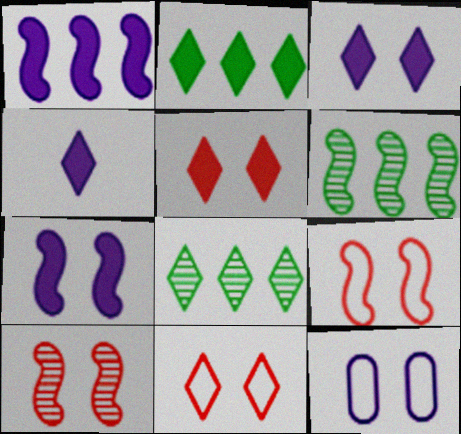[[2, 4, 5], 
[4, 8, 11]]